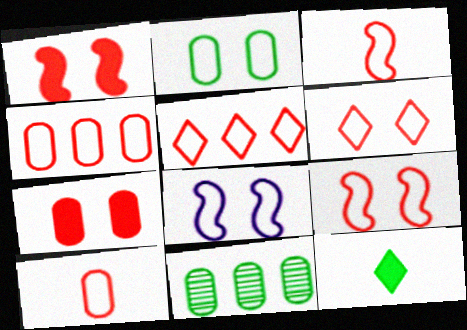[[2, 6, 8], 
[3, 4, 6], 
[5, 9, 10]]